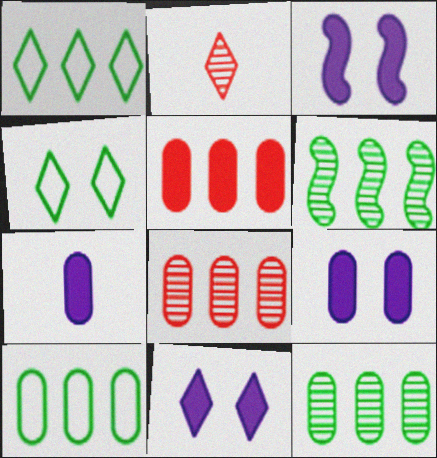[[1, 2, 11], 
[2, 3, 10], 
[3, 9, 11]]